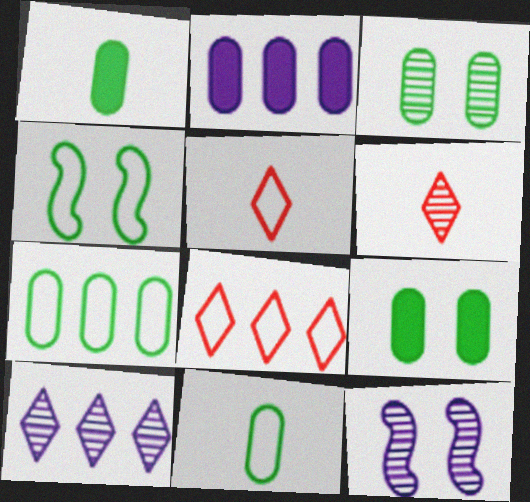[[1, 3, 7], 
[1, 8, 12], 
[2, 4, 6]]